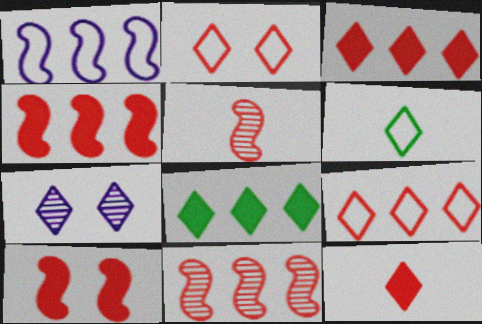[[3, 6, 7]]